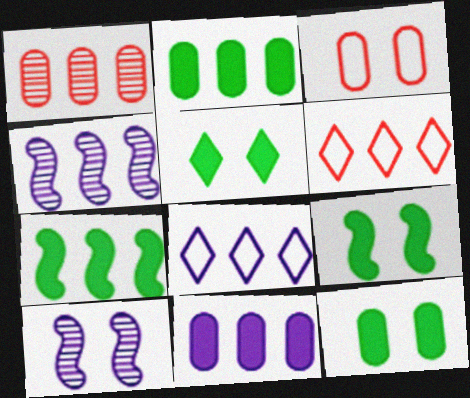[[1, 7, 8], 
[2, 4, 6], 
[3, 5, 10], 
[4, 8, 11], 
[5, 9, 12]]